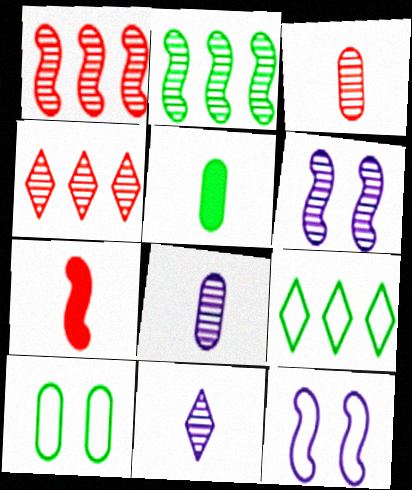[[2, 7, 12], 
[4, 5, 12]]